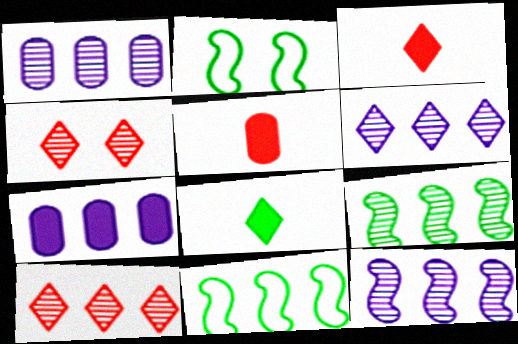[[1, 2, 3], 
[1, 6, 12], 
[1, 9, 10], 
[2, 5, 6], 
[7, 10, 11]]